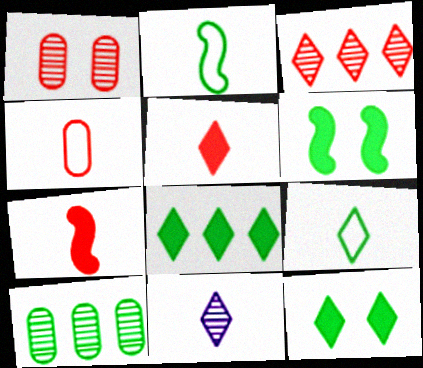[[2, 10, 12], 
[5, 9, 11], 
[6, 9, 10]]